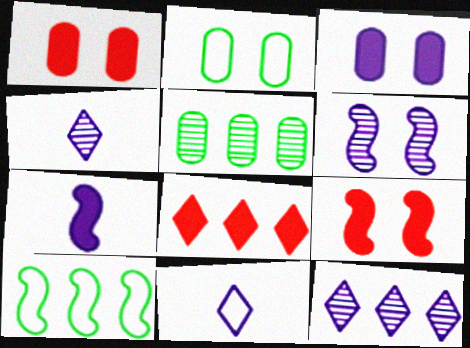[[1, 4, 10], 
[5, 9, 11]]